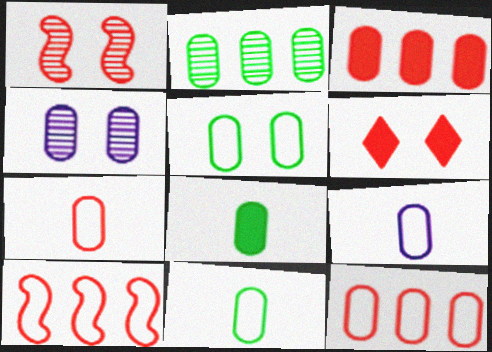[[2, 5, 8], 
[3, 4, 11], 
[4, 8, 12], 
[5, 9, 12], 
[7, 9, 11]]